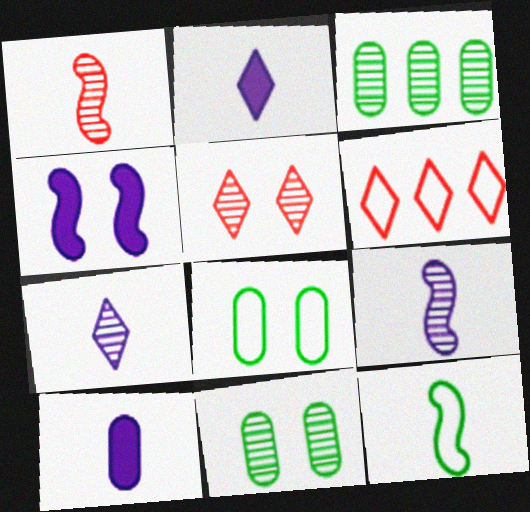[[3, 5, 9], 
[4, 5, 8]]